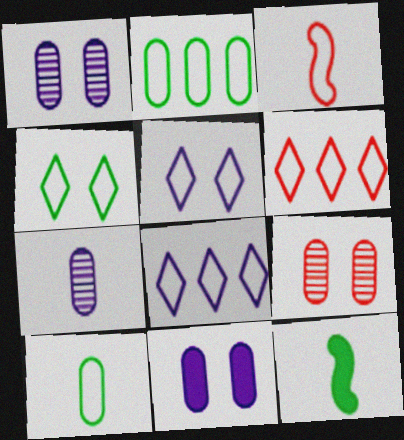[[1, 6, 12], 
[2, 3, 5], 
[8, 9, 12]]